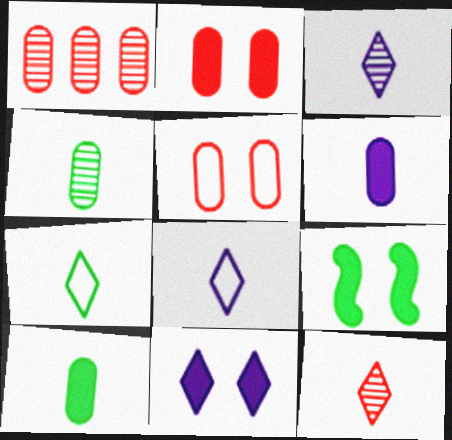[[1, 8, 9], 
[2, 9, 11]]